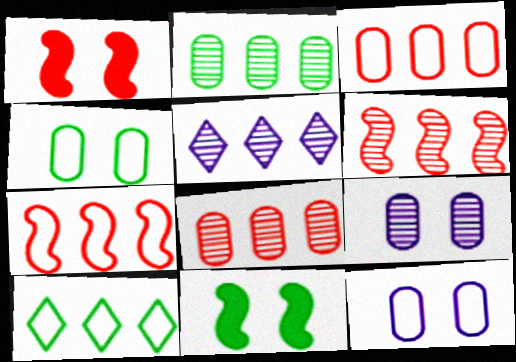[[2, 5, 6]]